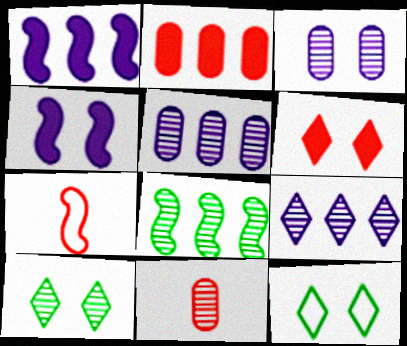[[1, 11, 12], 
[4, 7, 8]]